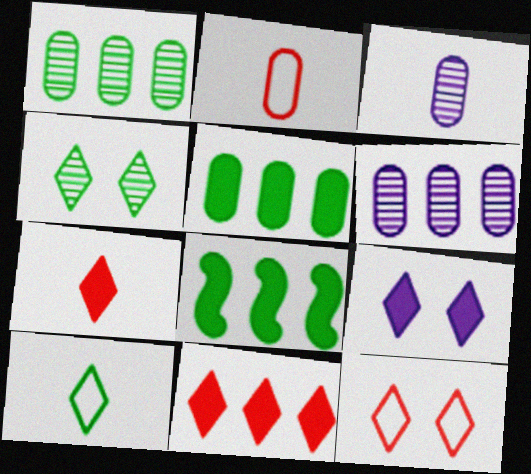[[3, 8, 12], 
[4, 9, 12]]